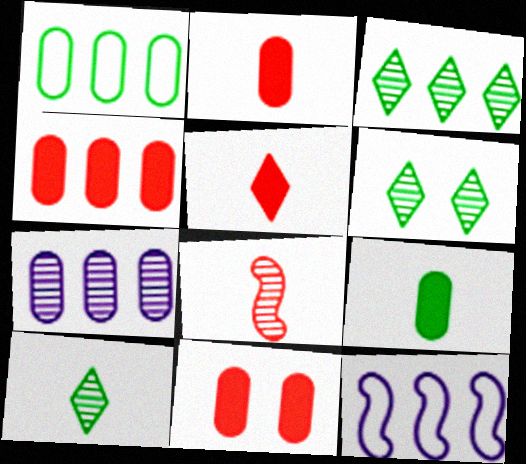[[1, 4, 7], 
[2, 4, 11], 
[2, 6, 12], 
[3, 4, 12], 
[3, 6, 10], 
[6, 7, 8], 
[10, 11, 12]]